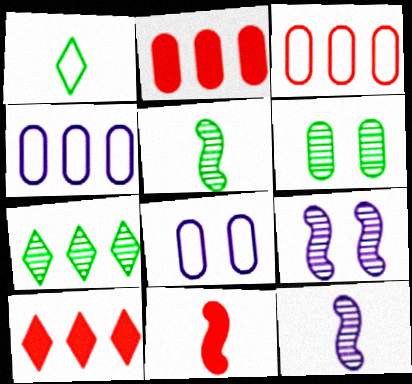[[1, 2, 9], 
[5, 6, 7], 
[5, 8, 10], 
[7, 8, 11]]